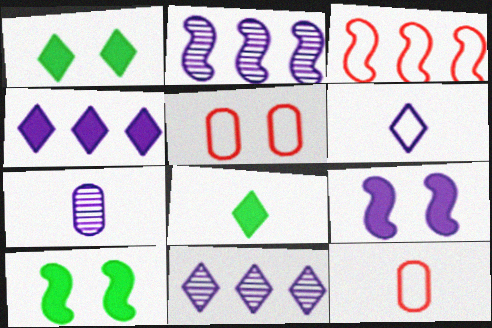[[1, 2, 12], 
[1, 3, 7], 
[2, 5, 8], 
[10, 11, 12]]